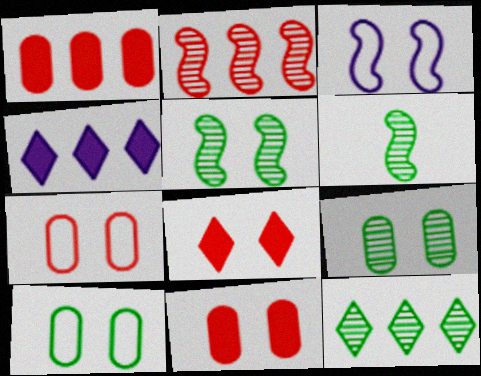[[3, 8, 9], 
[4, 6, 7], 
[6, 9, 12]]